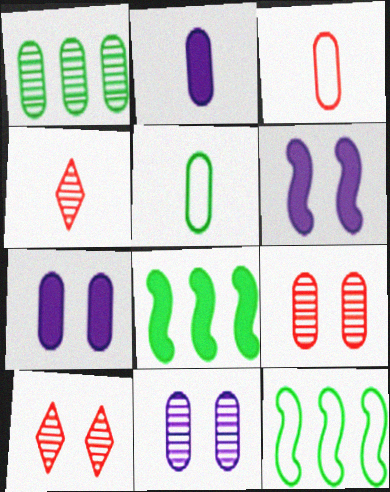[[1, 3, 7], 
[2, 10, 12], 
[4, 7, 12]]